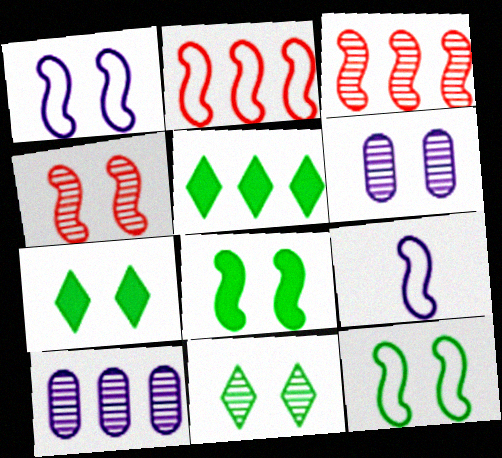[[1, 4, 8], 
[2, 5, 10], 
[2, 9, 12], 
[3, 8, 9], 
[4, 6, 11]]